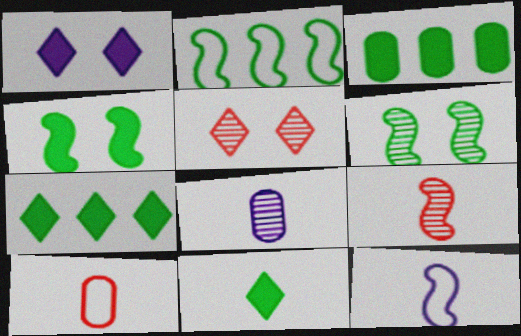[[3, 4, 11], 
[3, 5, 12]]